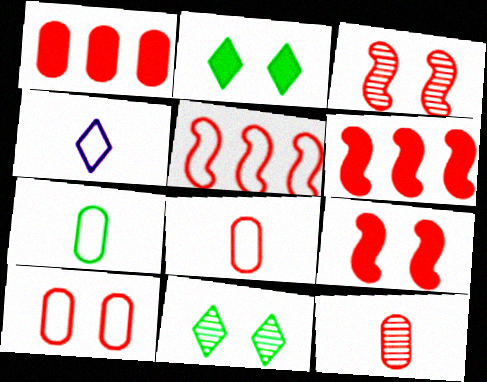[[1, 10, 12]]